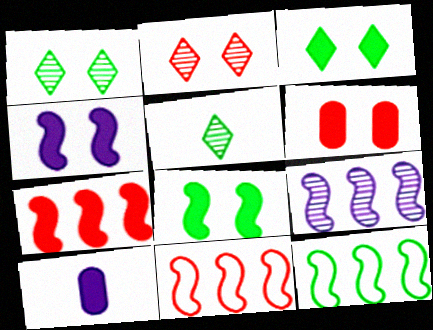[[1, 10, 11], 
[2, 10, 12], 
[3, 4, 6], 
[3, 7, 10], 
[7, 9, 12]]